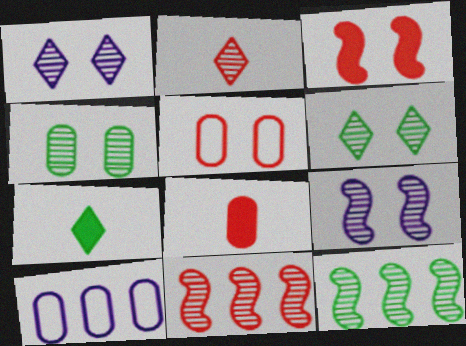[[4, 8, 10]]